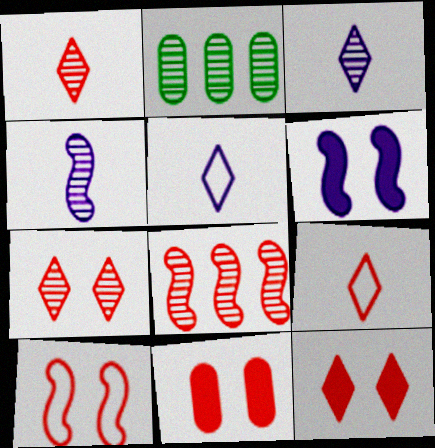[[2, 4, 7], 
[2, 6, 9], 
[7, 10, 11], 
[8, 9, 11]]